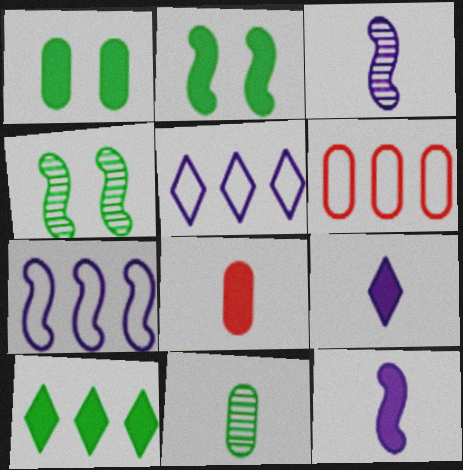[[4, 5, 8], 
[4, 6, 9]]